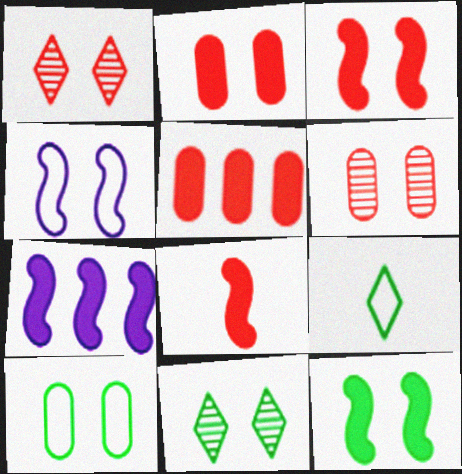[[2, 4, 11], 
[6, 7, 9], 
[7, 8, 12], 
[10, 11, 12]]